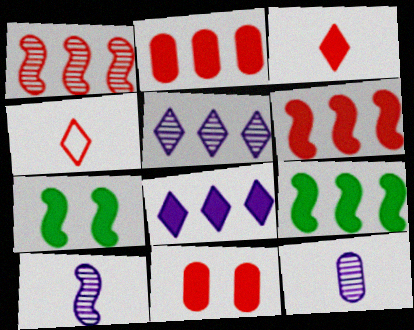[[1, 4, 11], 
[2, 8, 9], 
[3, 6, 11]]